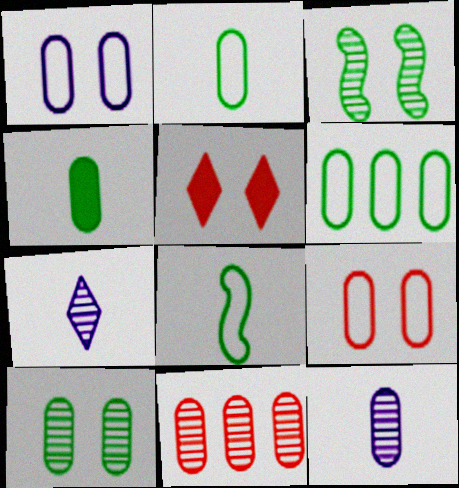[[1, 3, 5], 
[1, 4, 11], 
[3, 7, 11], 
[4, 6, 10], 
[10, 11, 12]]